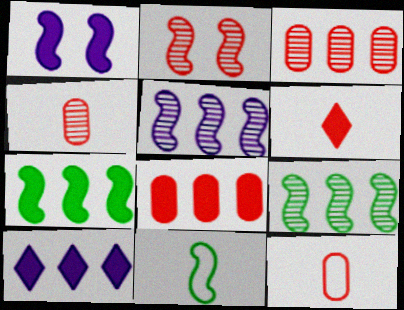[[7, 8, 10]]